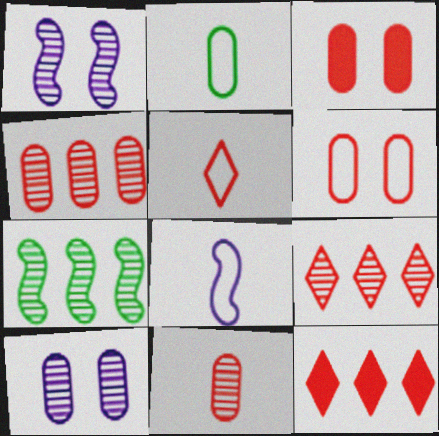[[1, 2, 12], 
[2, 5, 8]]